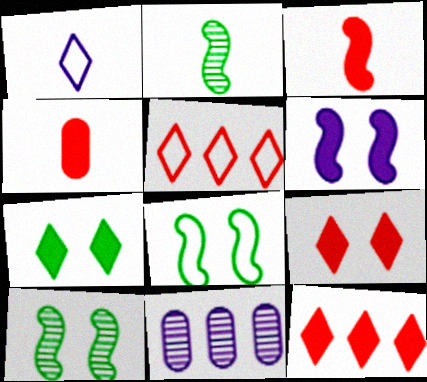[[1, 2, 4], 
[1, 6, 11]]